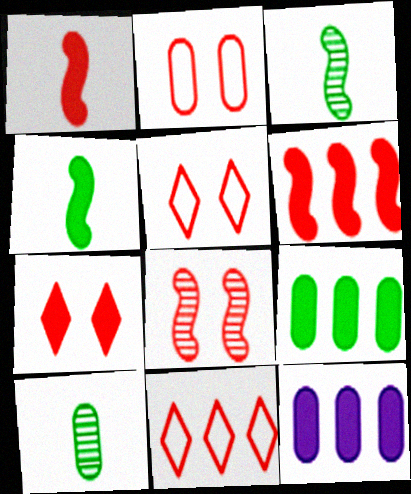[[2, 7, 8], 
[2, 10, 12], 
[3, 5, 12], 
[4, 7, 12]]